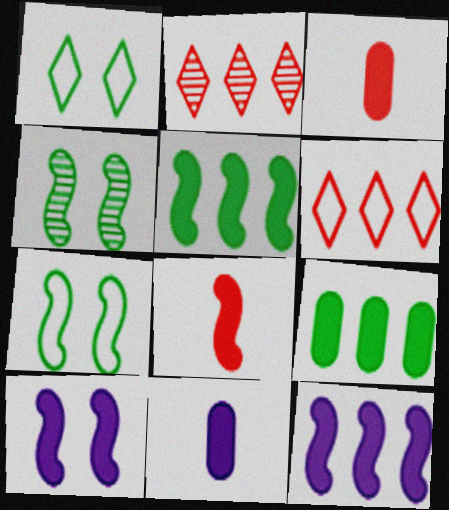[[2, 7, 11], 
[4, 6, 11], 
[5, 8, 10]]